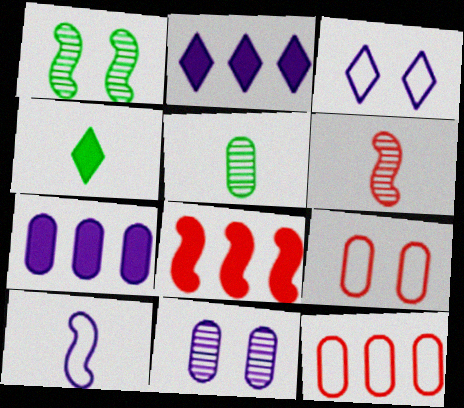[[1, 8, 10], 
[2, 10, 11], 
[3, 5, 8], 
[5, 7, 9]]